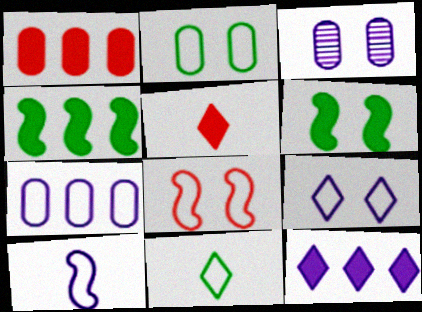[[1, 4, 12], 
[2, 8, 9], 
[3, 10, 12], 
[7, 8, 11], 
[7, 9, 10]]